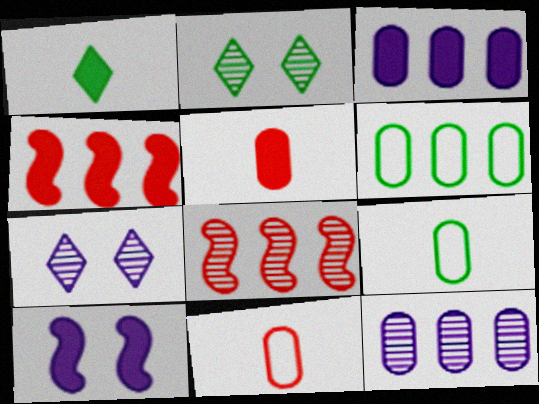[[4, 7, 9]]